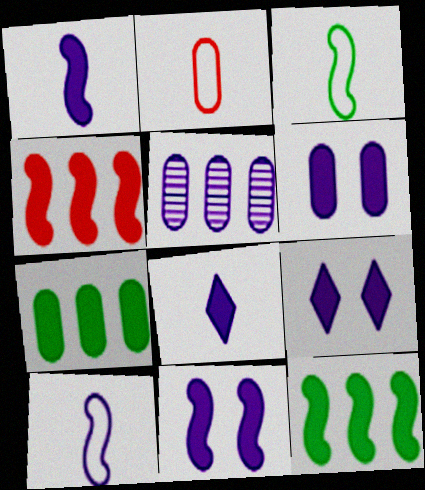[[5, 9, 10], 
[6, 9, 11]]